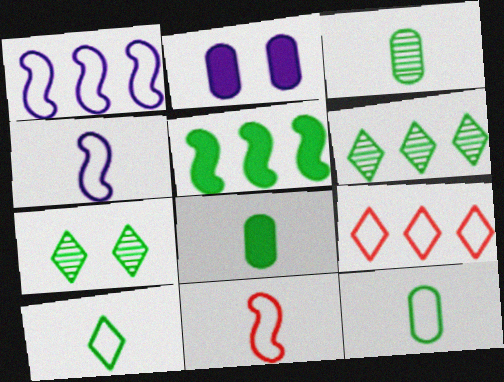[[2, 6, 11], 
[3, 8, 12], 
[5, 7, 12]]